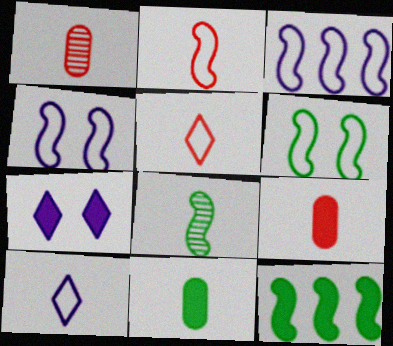[[2, 3, 6], 
[6, 8, 12], 
[7, 9, 12], 
[8, 9, 10]]